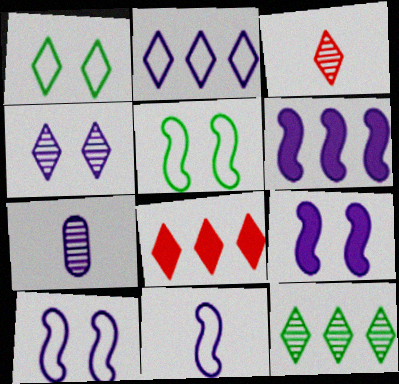[[2, 7, 9], 
[2, 8, 12], 
[3, 4, 12], 
[5, 7, 8]]